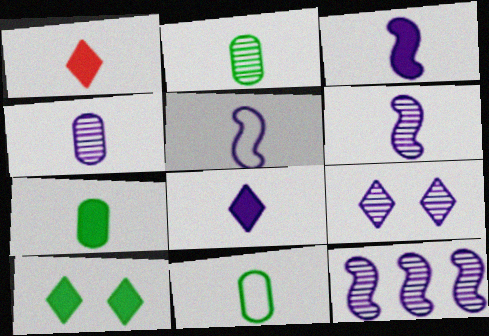[[1, 2, 5], 
[1, 3, 7], 
[1, 6, 11], 
[2, 7, 11], 
[3, 5, 6], 
[4, 5, 8], 
[4, 9, 12]]